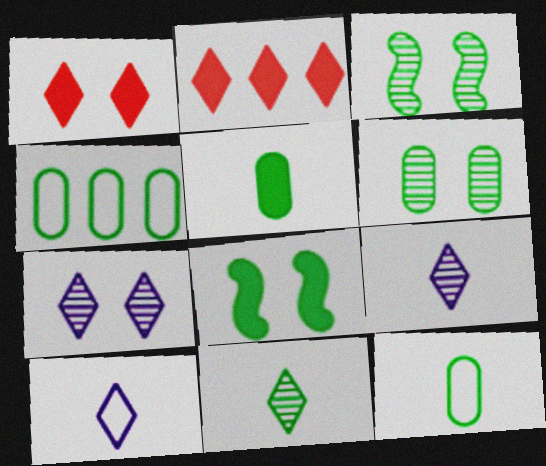[[4, 5, 6], 
[4, 8, 11]]